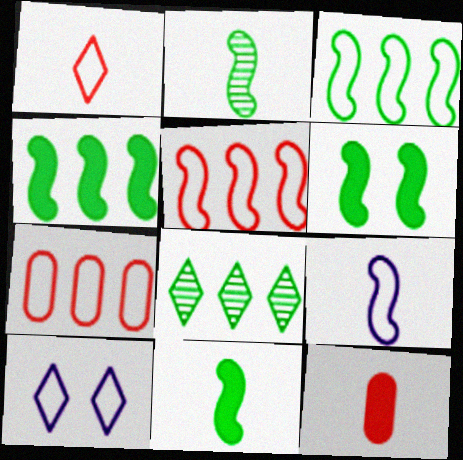[[2, 3, 6], 
[4, 6, 11]]